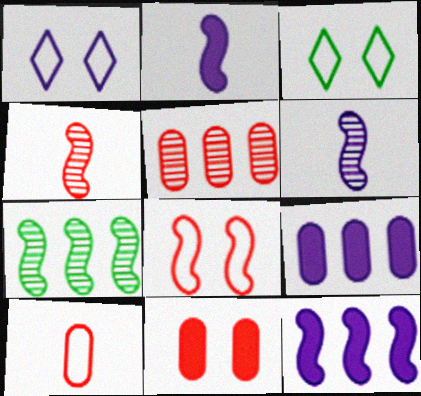[[1, 6, 9], 
[2, 3, 5], 
[2, 7, 8], 
[3, 4, 9], 
[5, 10, 11]]